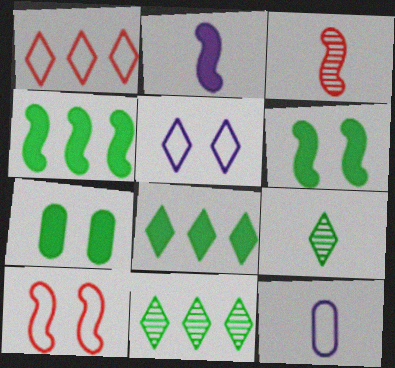[]